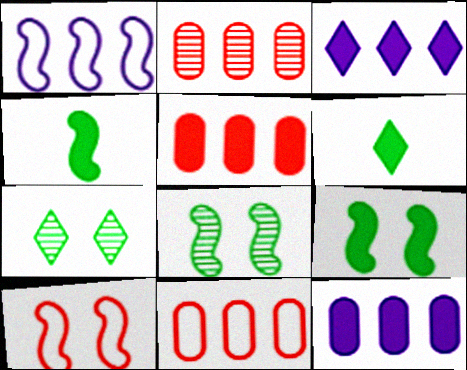[[2, 5, 11]]